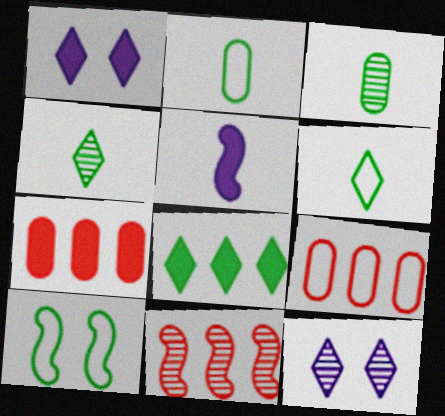[[1, 2, 11], 
[3, 8, 10], 
[3, 11, 12], 
[5, 10, 11]]